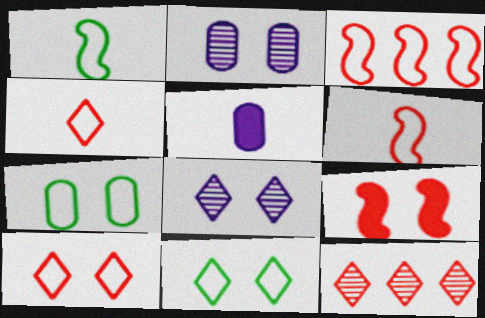[[2, 9, 11], 
[7, 8, 9]]